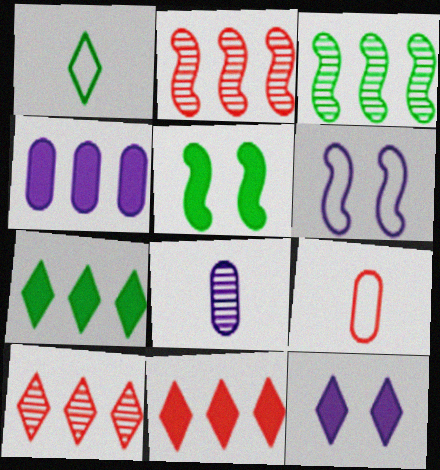[[1, 10, 12], 
[3, 9, 12]]